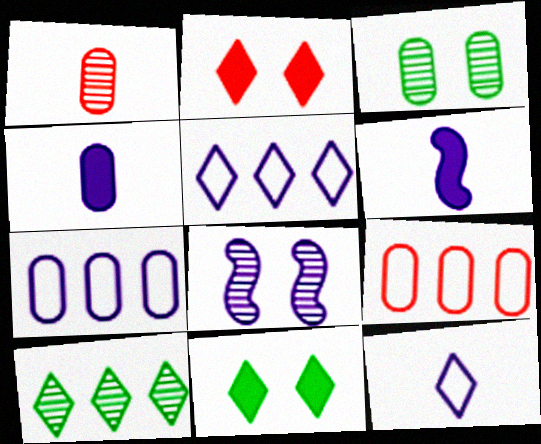[[1, 8, 10], 
[2, 10, 12], 
[3, 4, 9], 
[4, 5, 8]]